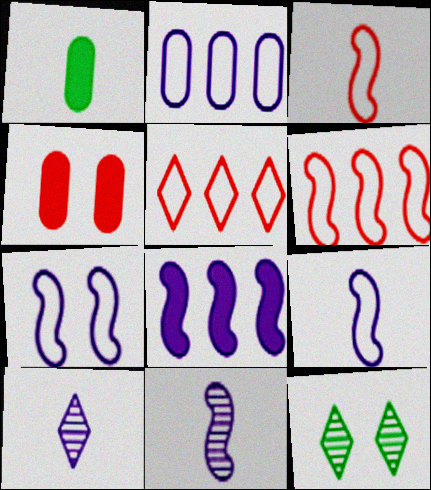[[1, 3, 10], 
[4, 7, 12], 
[7, 8, 11]]